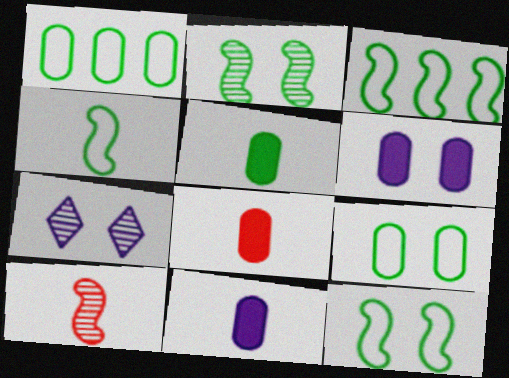[[3, 4, 12], 
[3, 7, 8], 
[5, 8, 11]]